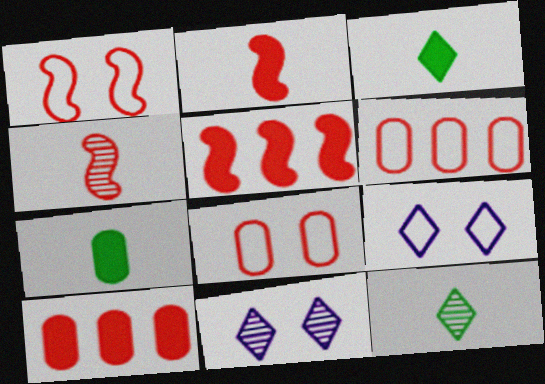[[1, 4, 5]]